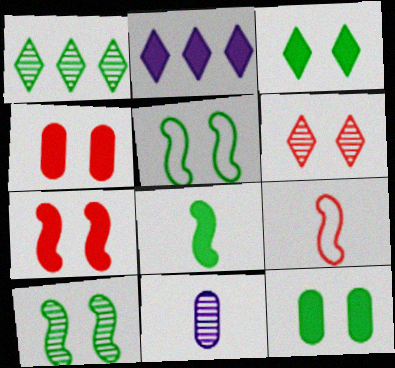[[2, 4, 8]]